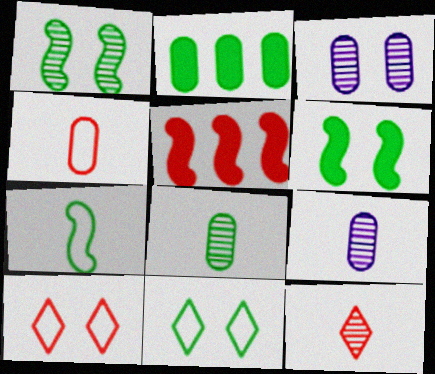[[2, 3, 4], 
[3, 6, 10], 
[5, 9, 11]]